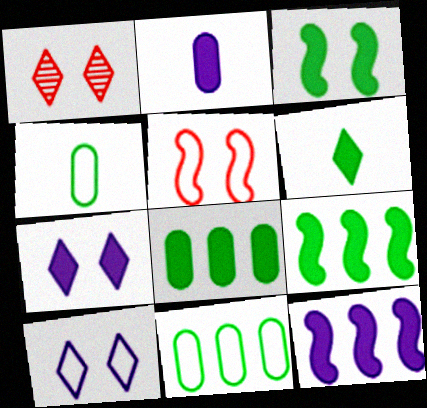[[1, 4, 12], 
[2, 7, 12], 
[3, 6, 8]]